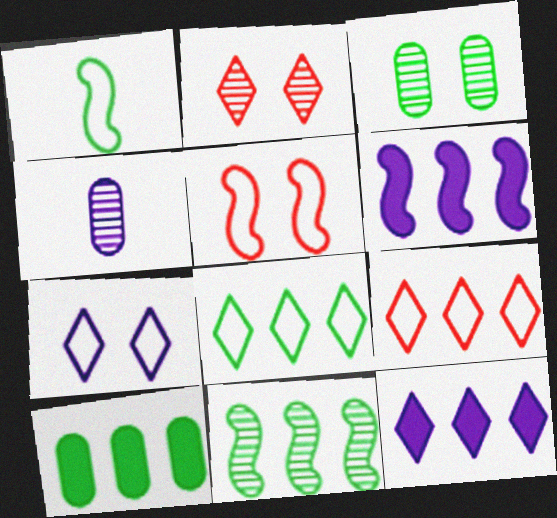[[2, 4, 11], 
[4, 6, 7], 
[8, 10, 11]]